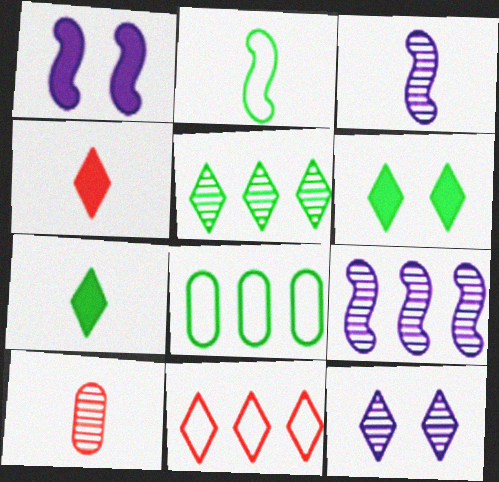[[7, 11, 12]]